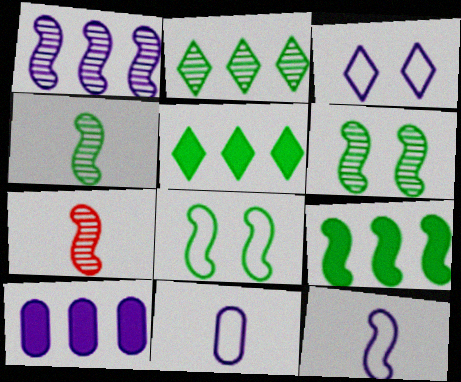[[1, 6, 7], 
[4, 8, 9]]